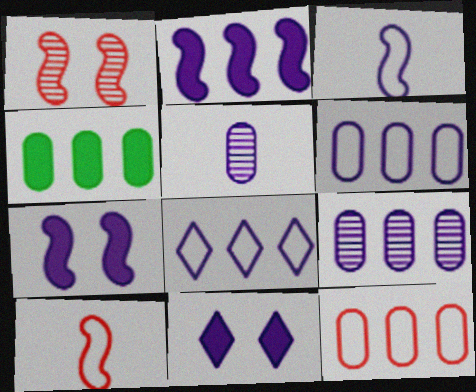[[2, 8, 9], 
[3, 9, 11], 
[4, 9, 12], 
[5, 7, 8]]